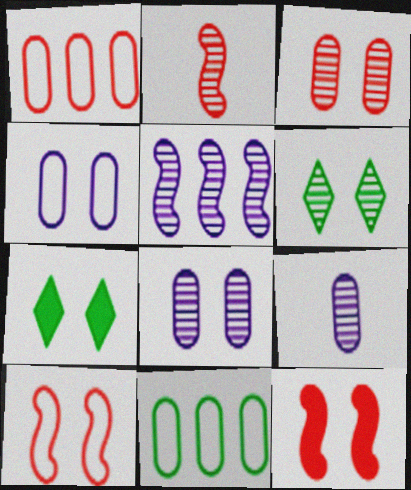[[4, 6, 12], 
[7, 8, 10]]